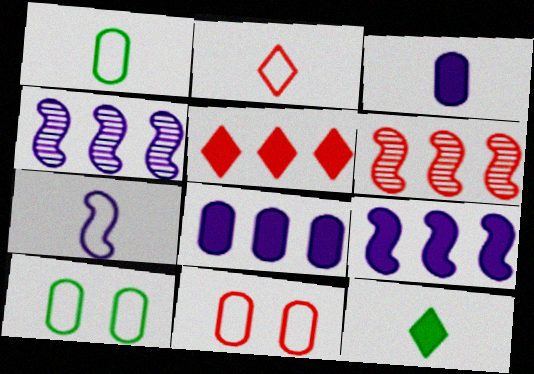[[1, 2, 7], 
[4, 11, 12]]